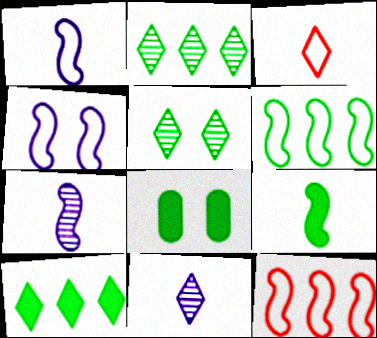[[8, 9, 10], 
[8, 11, 12]]